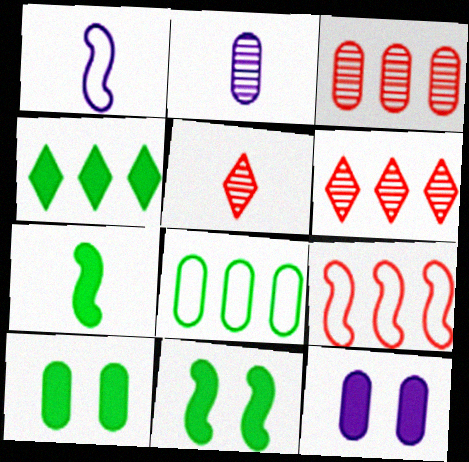[[1, 6, 10], 
[4, 7, 10]]